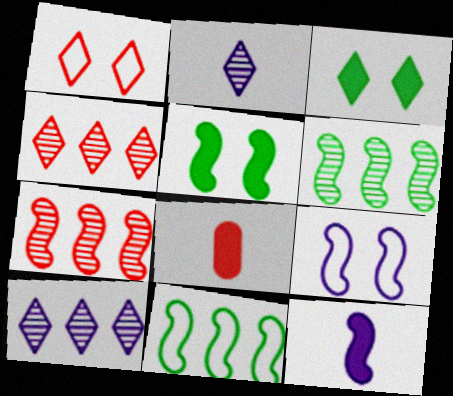[[1, 7, 8]]